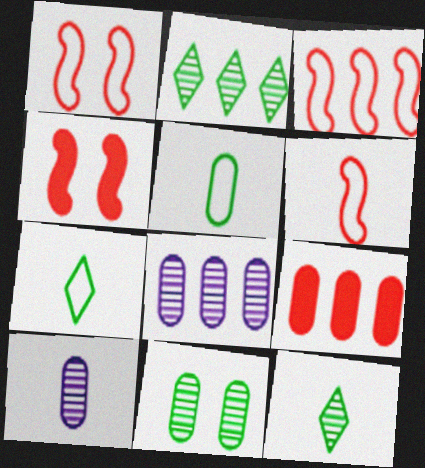[[1, 3, 6], 
[4, 7, 8]]